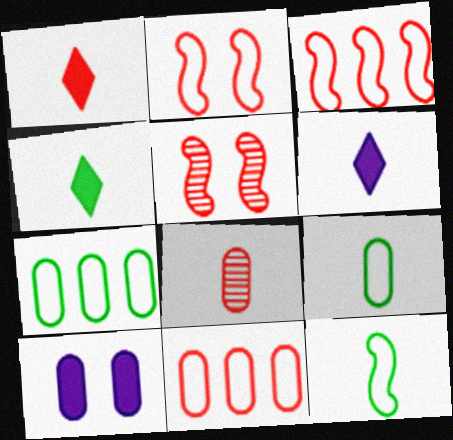[[1, 4, 6], 
[1, 5, 11], 
[5, 6, 7], 
[6, 8, 12], 
[7, 8, 10]]